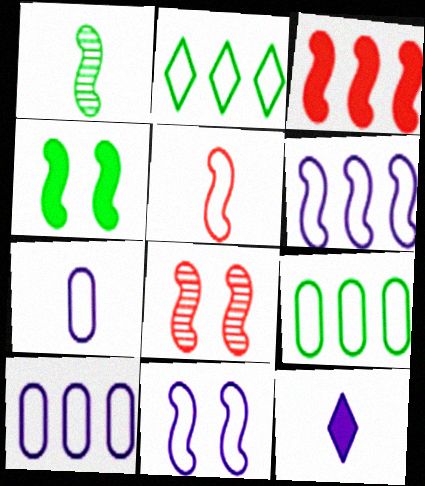[[1, 3, 11], 
[3, 5, 8], 
[4, 8, 11], 
[8, 9, 12]]